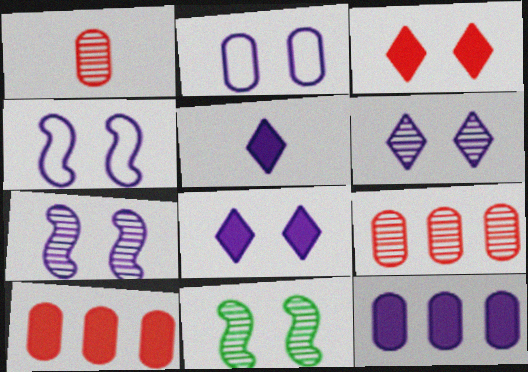[[2, 3, 11], 
[2, 7, 8]]